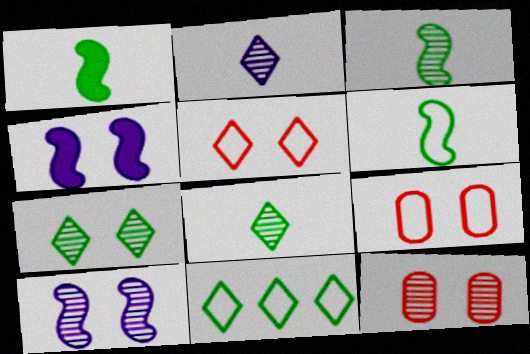[[1, 3, 6], 
[4, 7, 9], 
[7, 10, 12]]